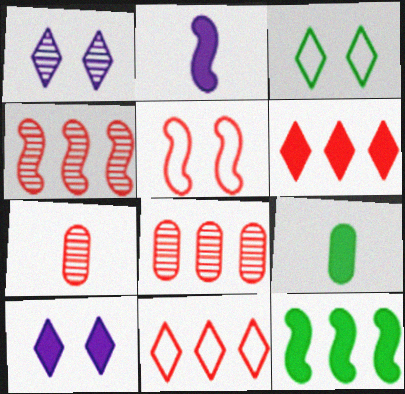[[2, 3, 8], 
[5, 6, 7]]